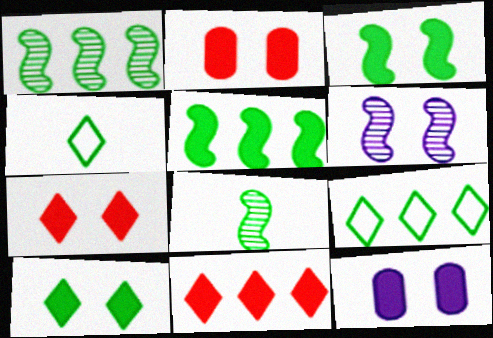[[3, 7, 12]]